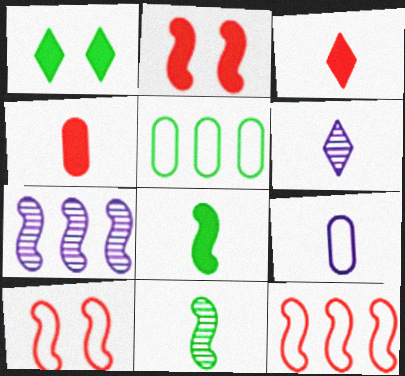[[1, 5, 11], 
[2, 5, 6], 
[3, 9, 11], 
[7, 8, 10]]